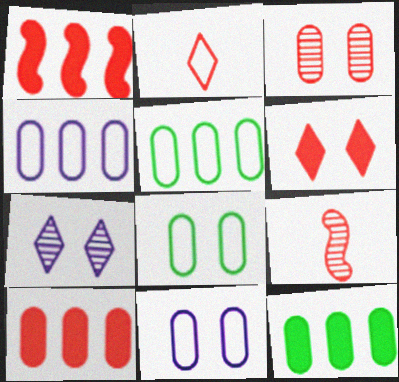[[1, 2, 3]]